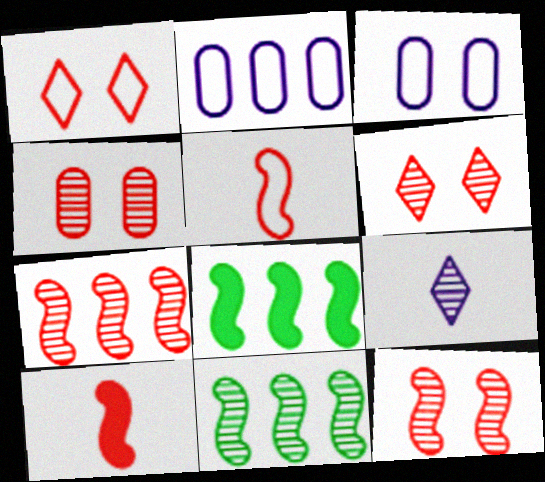[[4, 6, 12], 
[4, 9, 11]]